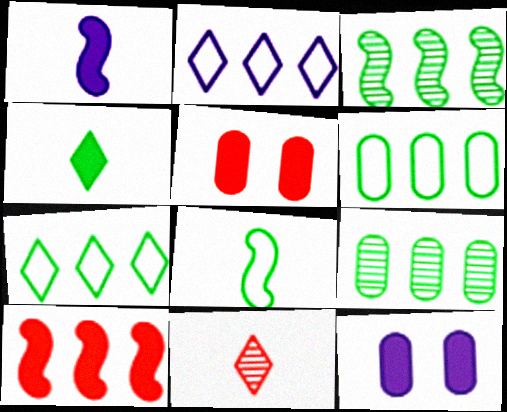[[2, 9, 10], 
[4, 10, 12]]